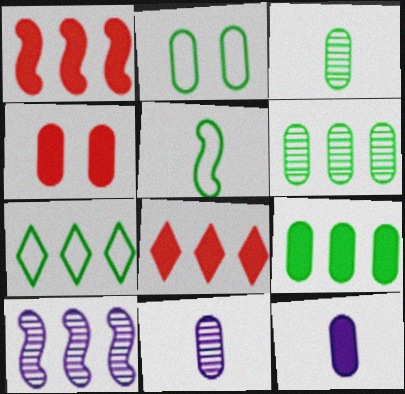[[2, 3, 9], 
[2, 5, 7], 
[4, 9, 12]]